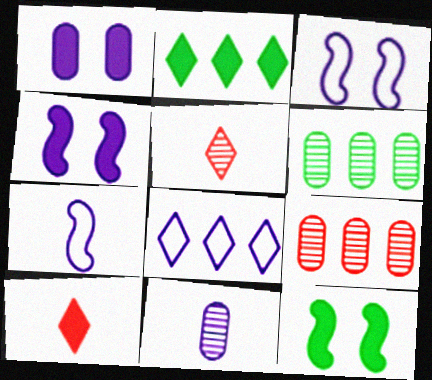[[3, 6, 10], 
[4, 8, 11]]